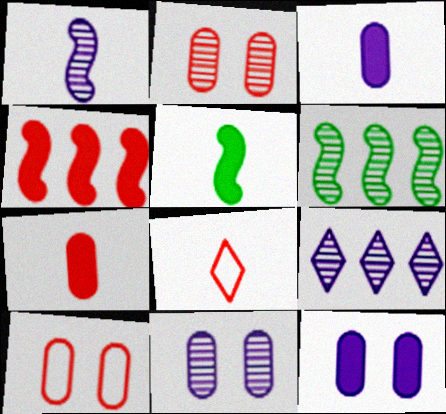[[1, 9, 11], 
[2, 4, 8], 
[5, 9, 10], 
[6, 8, 12]]